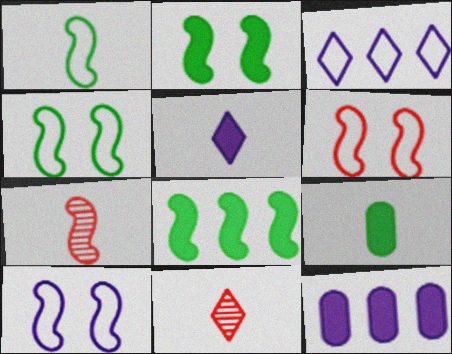[[4, 6, 10], 
[4, 11, 12], 
[7, 8, 10]]